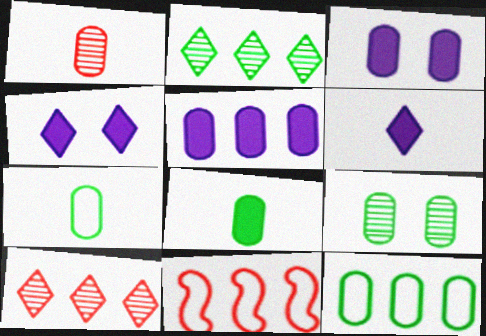[[1, 3, 12], 
[2, 5, 11], 
[6, 9, 11], 
[8, 9, 12]]